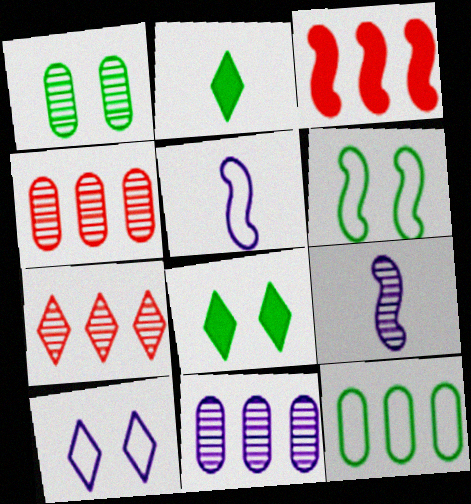[[1, 6, 8], 
[1, 7, 9], 
[2, 7, 10], 
[3, 6, 9], 
[4, 5, 8]]